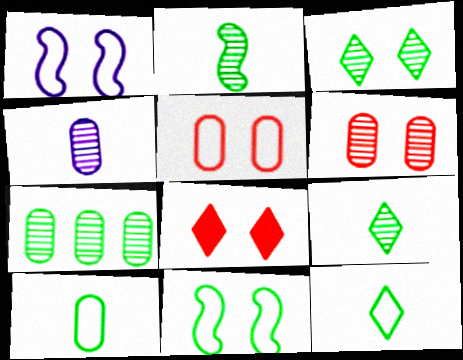[[2, 3, 7], 
[4, 6, 7]]